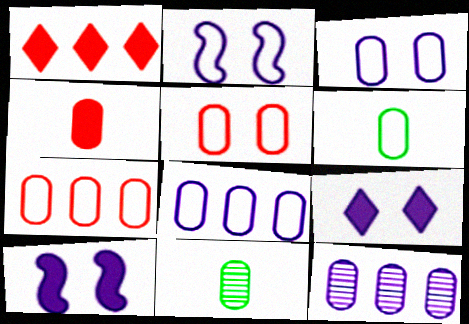[[1, 2, 11], 
[3, 6, 7], 
[5, 6, 8]]